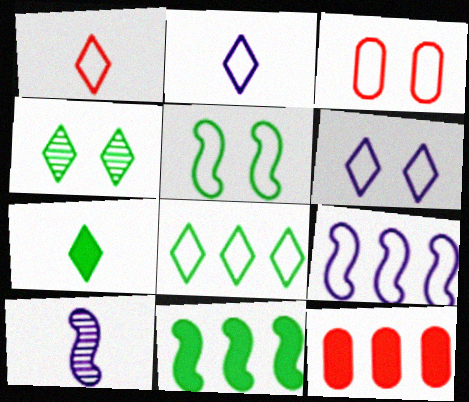[[1, 6, 8], 
[3, 5, 6], 
[4, 7, 8]]